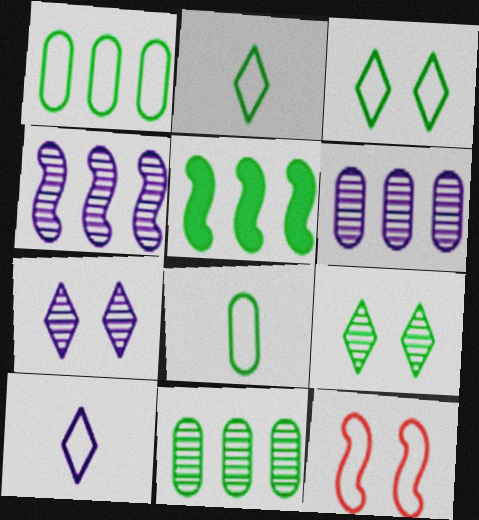[[1, 10, 12], 
[5, 8, 9]]